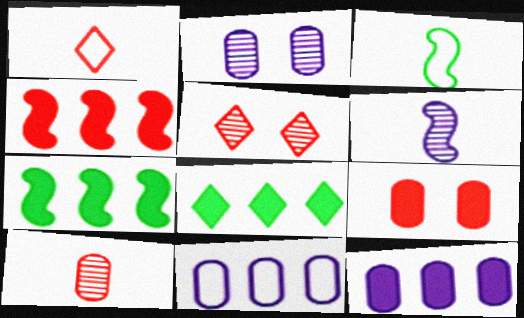[[1, 2, 7], 
[3, 5, 12], 
[4, 8, 12]]